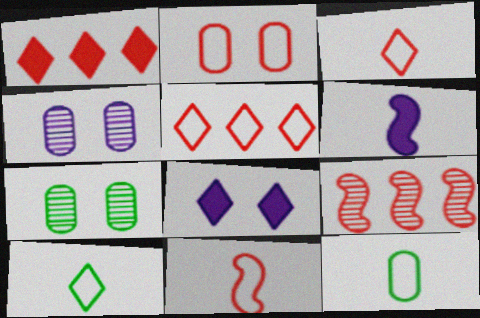[[2, 5, 11], 
[5, 6, 7], 
[8, 9, 12]]